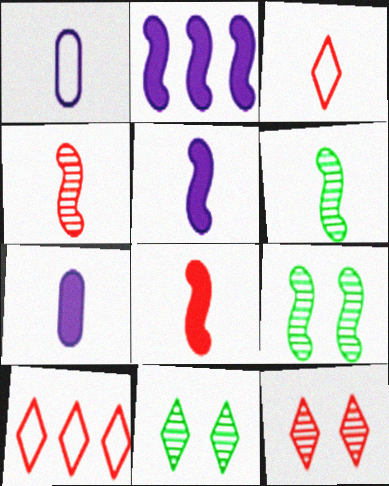[[3, 6, 7], 
[7, 9, 10]]